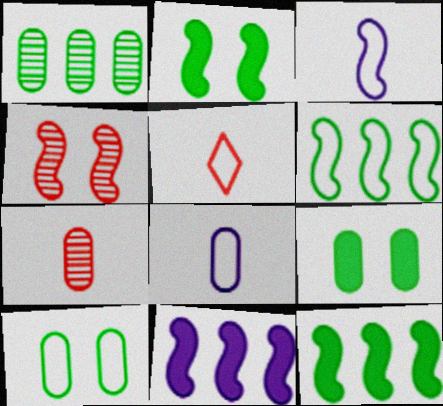[[3, 4, 12]]